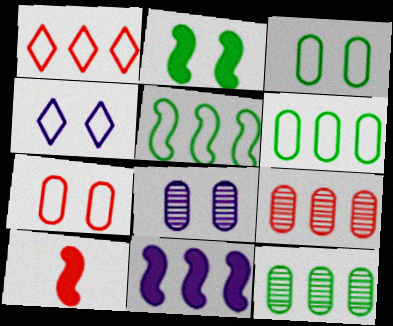[[1, 11, 12], 
[2, 10, 11], 
[4, 10, 12]]